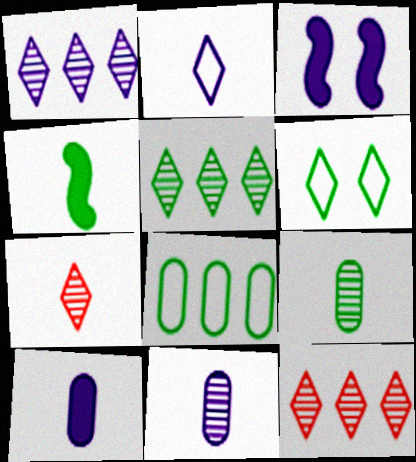[[1, 5, 12], 
[3, 7, 8]]